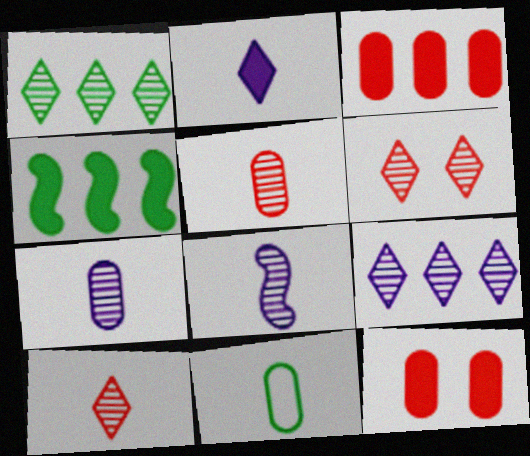[[2, 4, 12]]